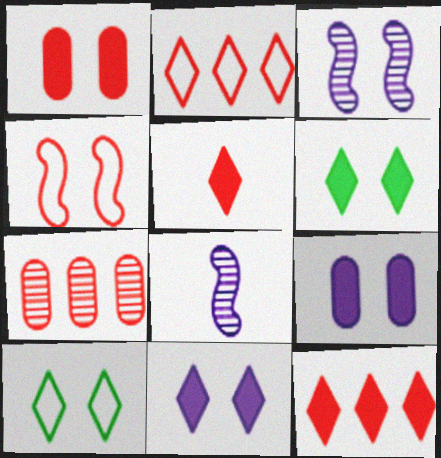[[1, 3, 10], 
[4, 5, 7]]